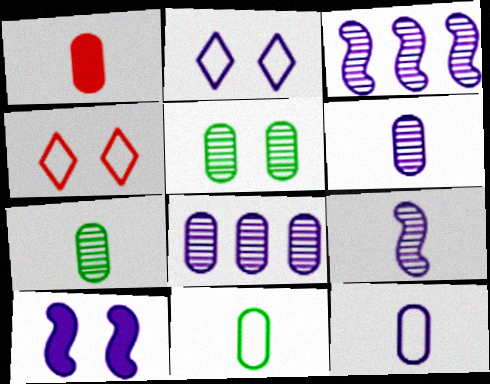[[1, 6, 11], 
[1, 7, 12], 
[4, 5, 10]]